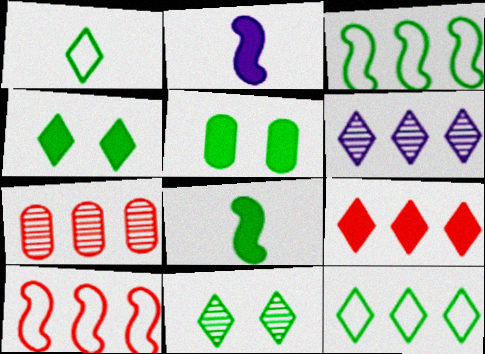[[2, 5, 9], 
[6, 9, 12], 
[7, 9, 10]]